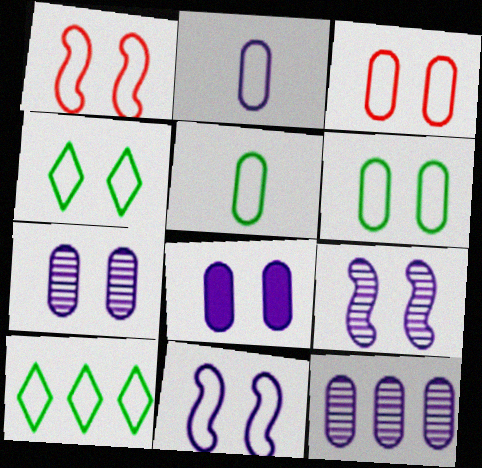[[1, 2, 10], 
[2, 8, 12], 
[3, 4, 11]]